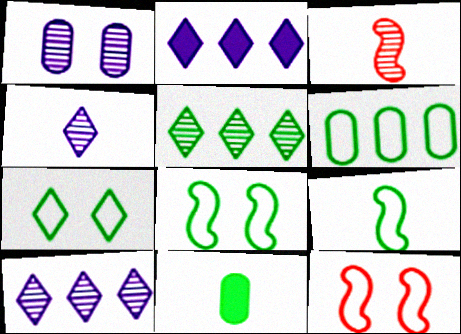[[1, 3, 5], 
[5, 8, 11], 
[6, 7, 9], 
[10, 11, 12]]